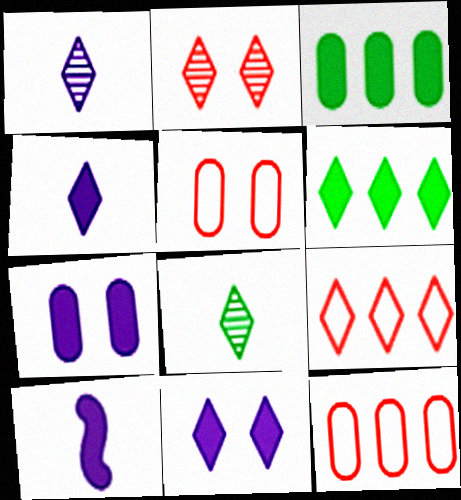[[8, 9, 11]]